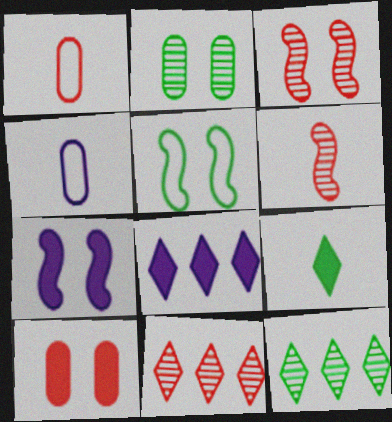[[1, 7, 12], 
[3, 5, 7], 
[4, 6, 9]]